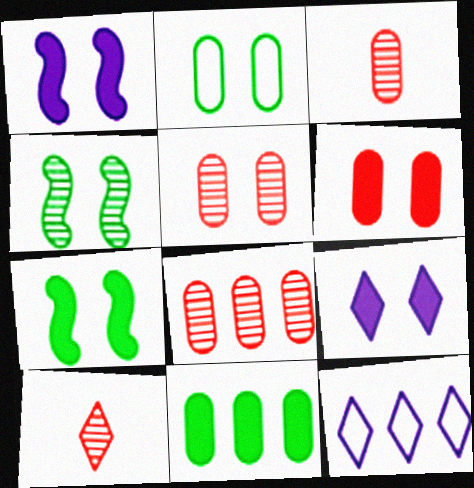[[3, 5, 8], 
[3, 7, 12], 
[6, 7, 9]]